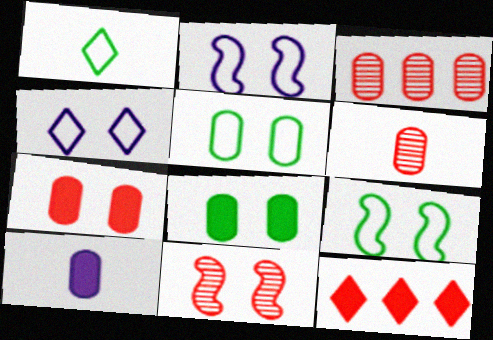[[3, 5, 10], 
[4, 8, 11]]